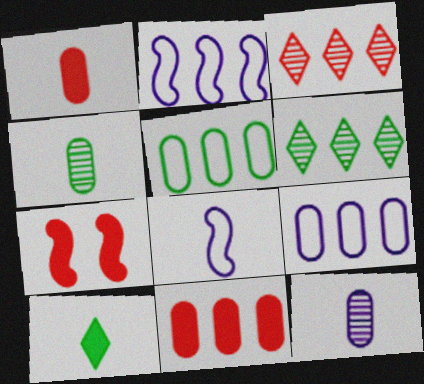[[2, 6, 11]]